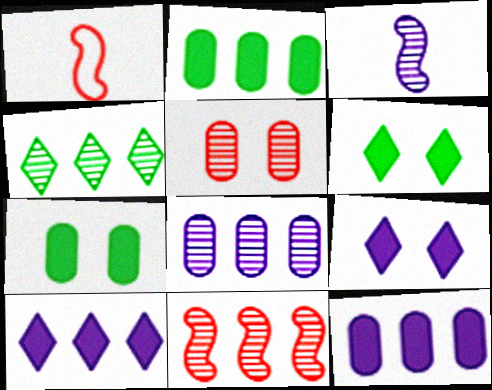[[1, 6, 8], 
[3, 4, 5], 
[4, 8, 11]]